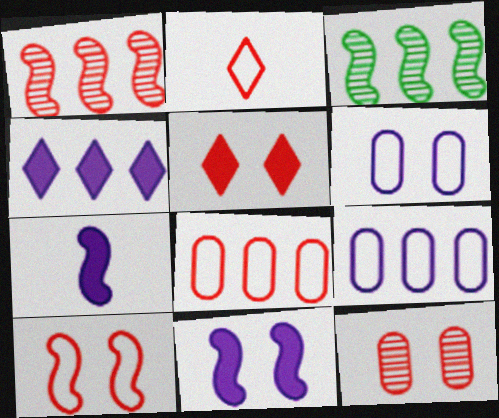[[2, 8, 10], 
[3, 4, 8], 
[3, 7, 10], 
[5, 10, 12]]